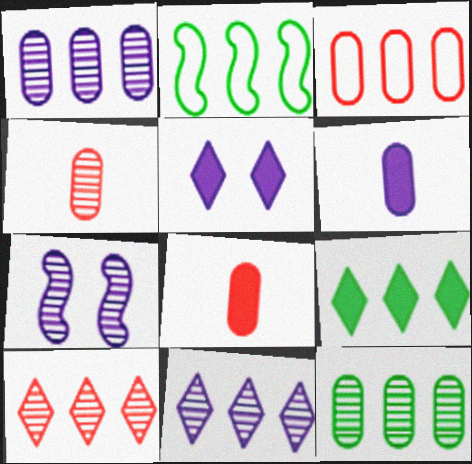[[2, 4, 5], 
[2, 9, 12]]